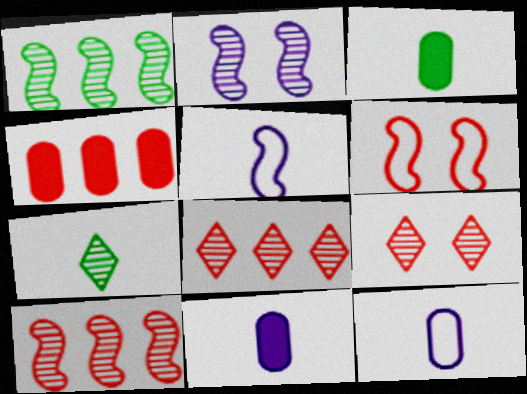[]